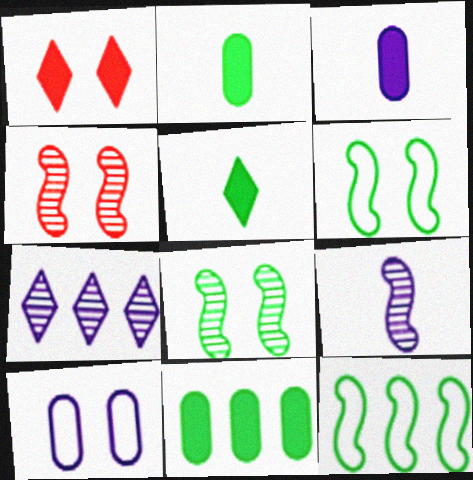[[1, 8, 10]]